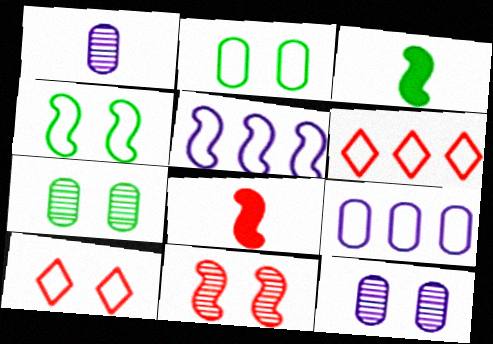[[3, 5, 11], 
[3, 6, 12]]